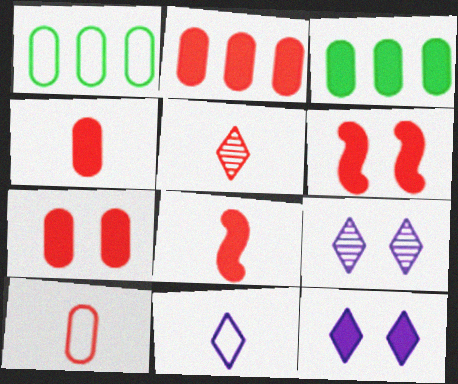[[1, 8, 9], 
[2, 4, 7], 
[3, 8, 12], 
[5, 8, 10]]